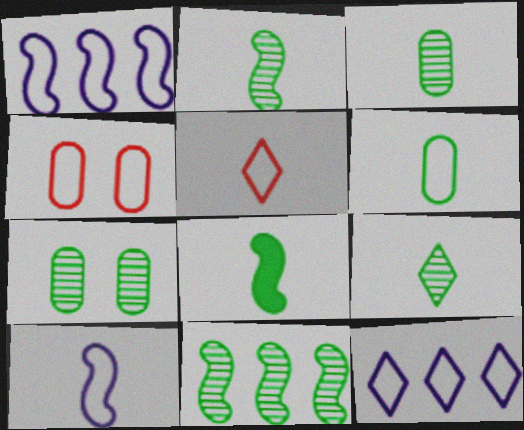[[2, 3, 9], 
[5, 6, 10], 
[6, 8, 9], 
[7, 9, 11]]